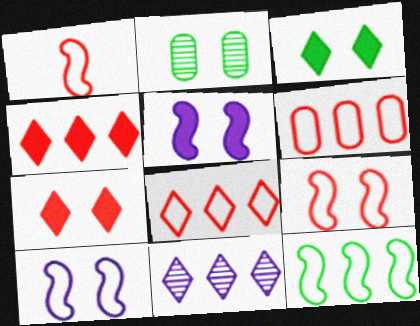[[1, 10, 12], 
[2, 7, 10]]